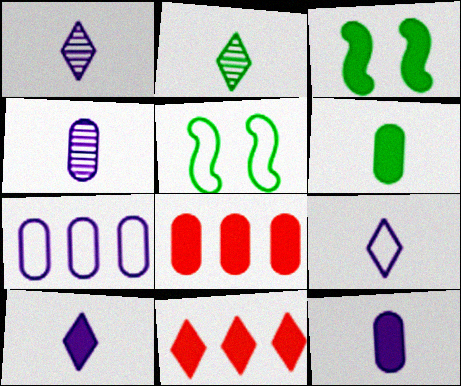[[1, 5, 8], 
[1, 9, 10], 
[3, 8, 10], 
[3, 11, 12], 
[4, 5, 11]]